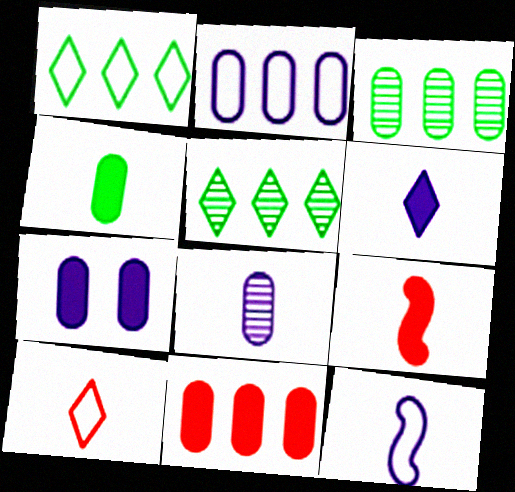[[2, 3, 11], 
[2, 7, 8], 
[4, 6, 9], 
[4, 7, 11], 
[6, 8, 12]]